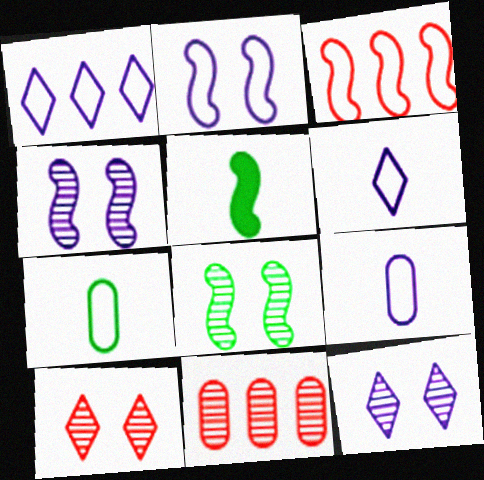[[1, 2, 9], 
[3, 4, 5]]